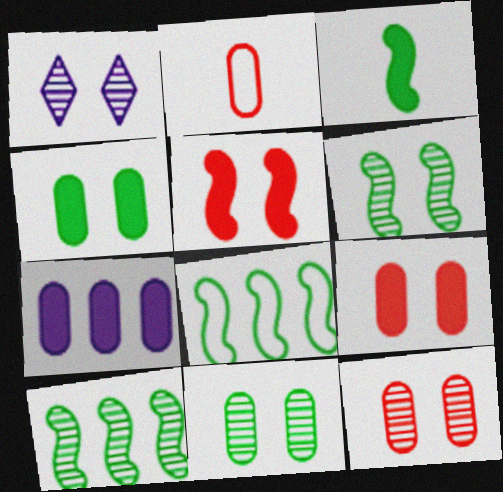[[1, 6, 12], 
[2, 7, 11], 
[3, 6, 8]]